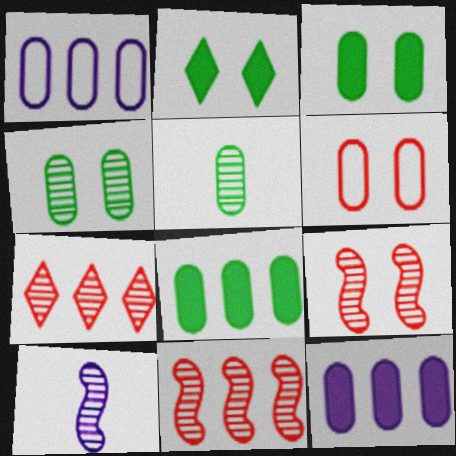[[4, 7, 10], 
[5, 6, 12]]